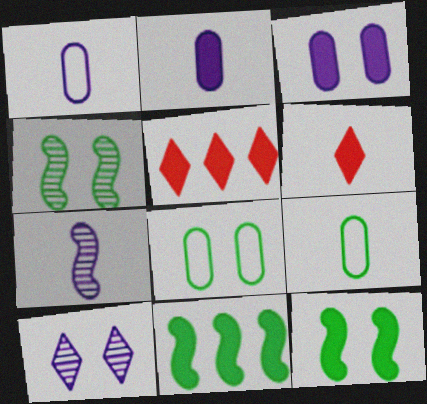[[1, 4, 5], 
[2, 5, 12], 
[3, 6, 11], 
[5, 7, 8], 
[6, 7, 9]]